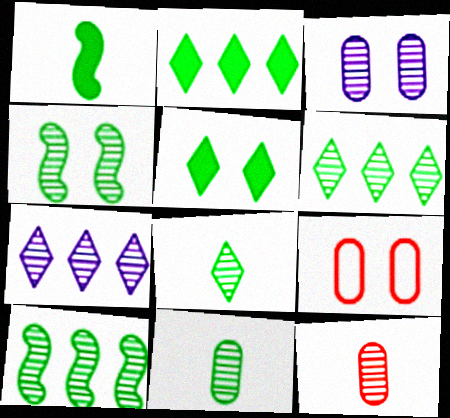[[1, 7, 9], 
[4, 6, 11], 
[4, 7, 12]]